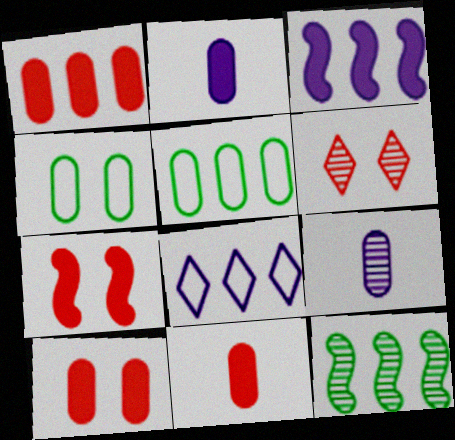[[1, 4, 9], 
[1, 8, 12], 
[1, 10, 11], 
[5, 9, 10], 
[6, 9, 12]]